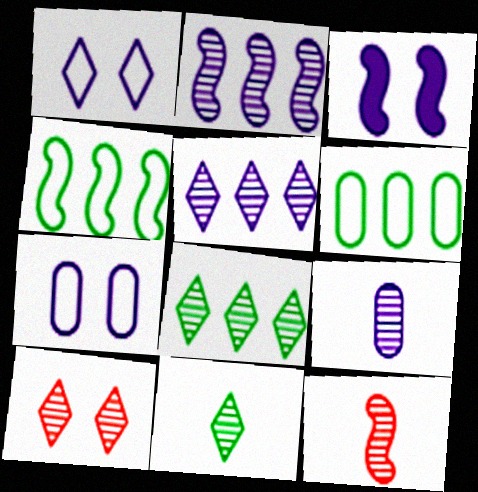[[3, 4, 12], 
[5, 10, 11], 
[9, 11, 12]]